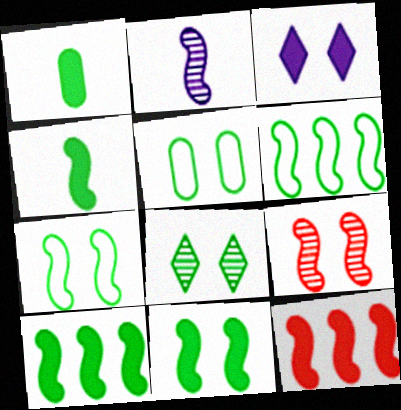[[1, 3, 12], 
[1, 6, 8], 
[2, 7, 12], 
[3, 5, 9], 
[4, 10, 11], 
[5, 8, 11]]